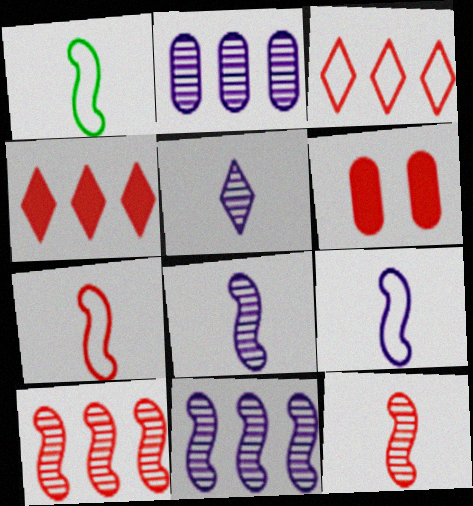[[1, 7, 9], 
[3, 6, 12]]